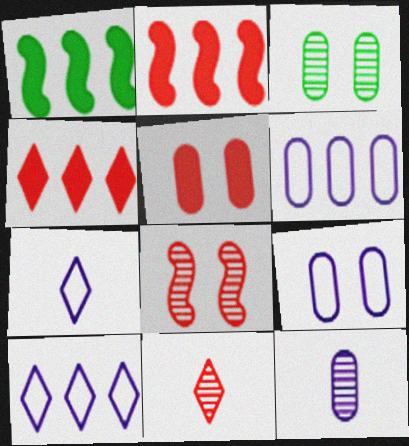[[1, 9, 11], 
[2, 3, 7], 
[3, 5, 9]]